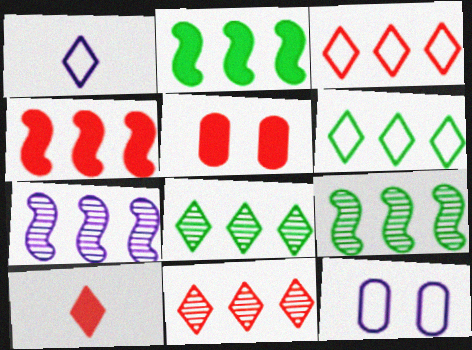[[1, 5, 9], 
[4, 5, 10], 
[9, 10, 12]]